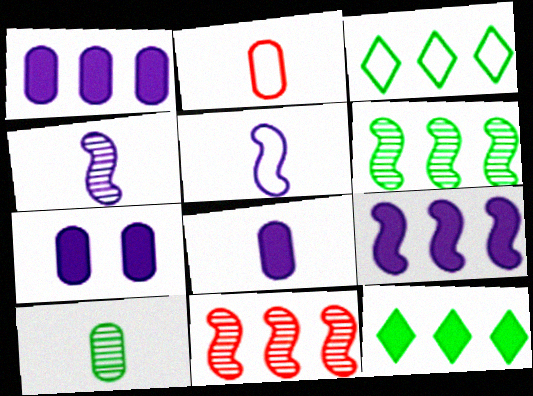[[1, 3, 11], 
[1, 7, 8], 
[2, 8, 10]]